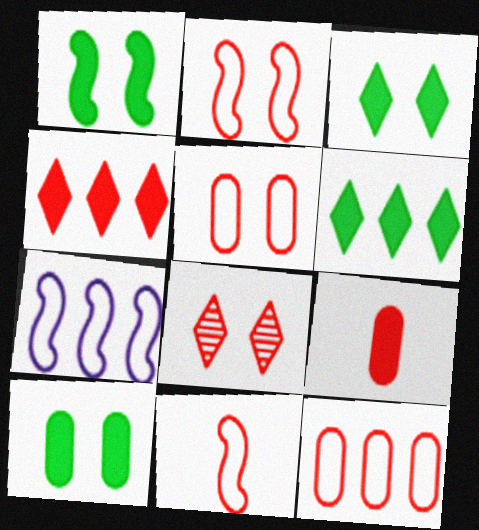[[1, 3, 10]]